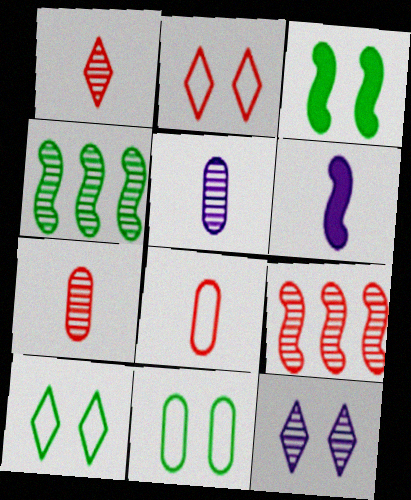[[4, 7, 12]]